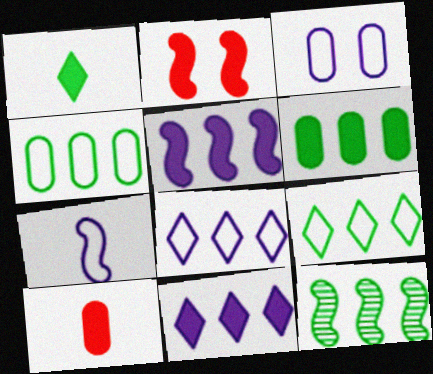[[2, 7, 12], 
[3, 7, 8], 
[6, 9, 12]]